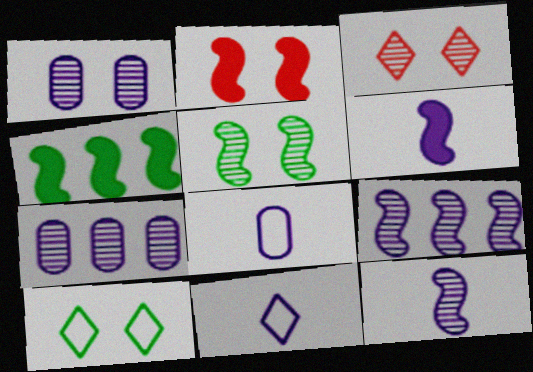[[1, 2, 10], 
[1, 3, 5], 
[2, 4, 6], 
[3, 4, 8]]